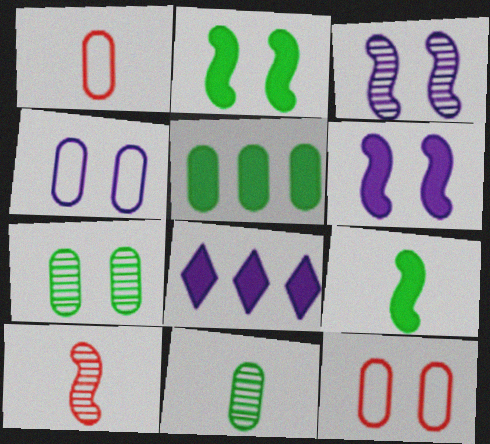[]